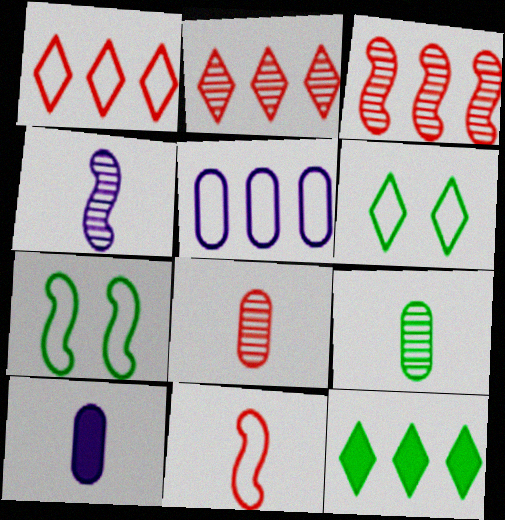[[2, 7, 10], 
[3, 5, 12], 
[3, 6, 10], 
[5, 6, 11], 
[7, 9, 12]]